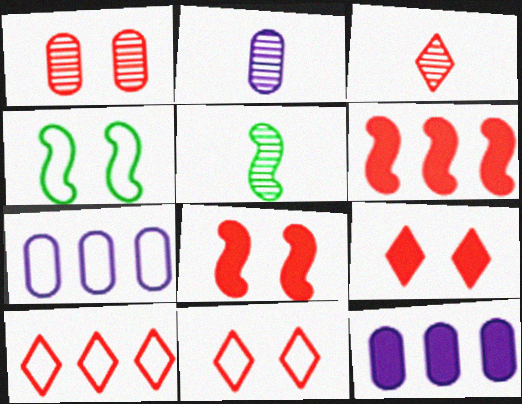[[1, 8, 11], 
[2, 3, 5], 
[3, 4, 12], 
[3, 9, 10], 
[5, 7, 9], 
[5, 11, 12]]